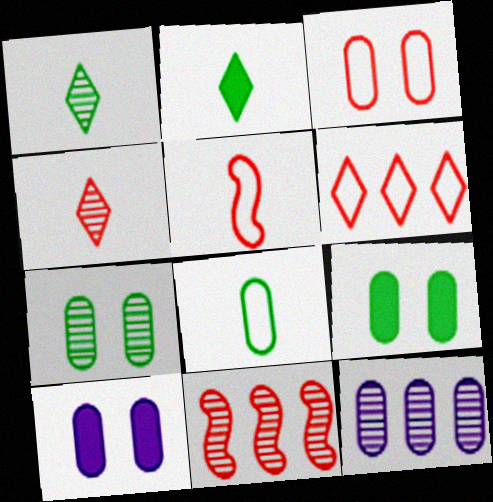[[3, 5, 6], 
[3, 7, 10]]